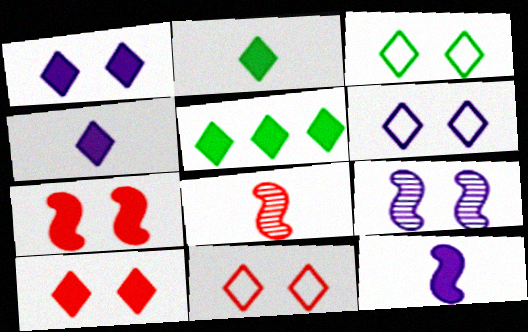[[3, 6, 11], 
[4, 5, 10]]